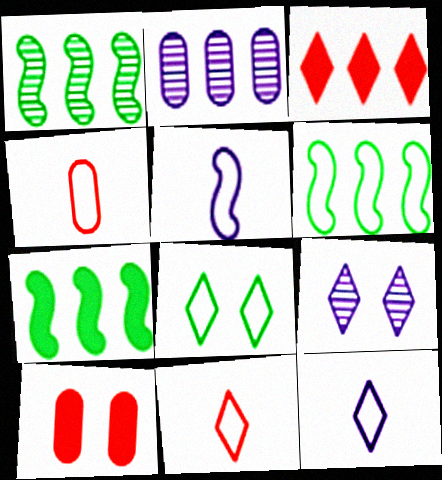[[1, 6, 7], 
[1, 10, 12], 
[2, 3, 6], 
[4, 7, 9]]